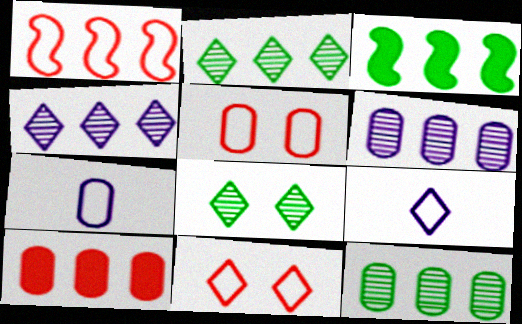[]